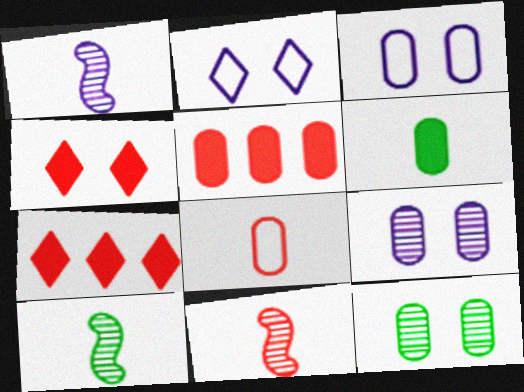[[1, 10, 11], 
[2, 5, 10], 
[3, 7, 10]]